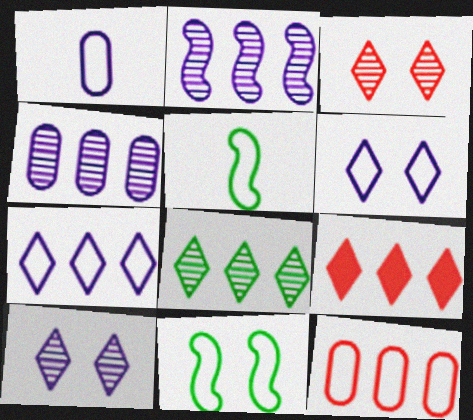[[5, 6, 12], 
[7, 8, 9]]